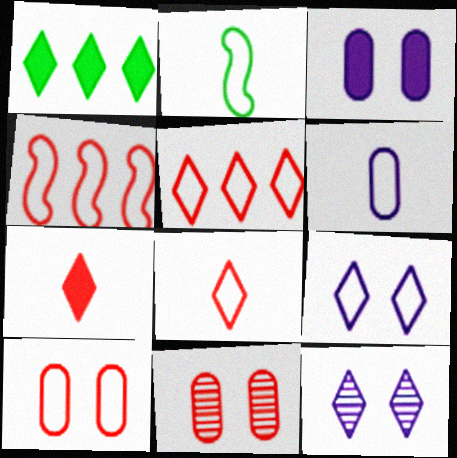[[1, 8, 12], 
[2, 6, 8], 
[4, 7, 11], 
[4, 8, 10]]